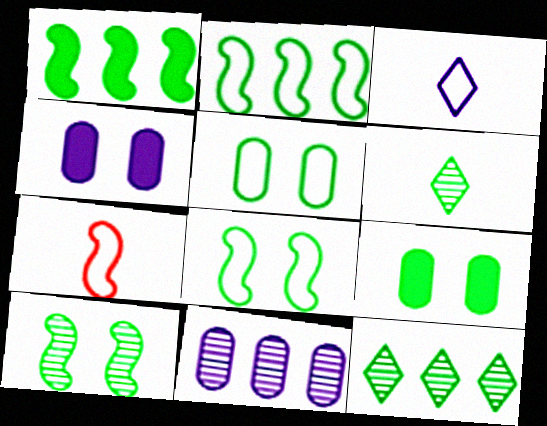[[1, 5, 6], 
[2, 6, 9], 
[4, 7, 12]]